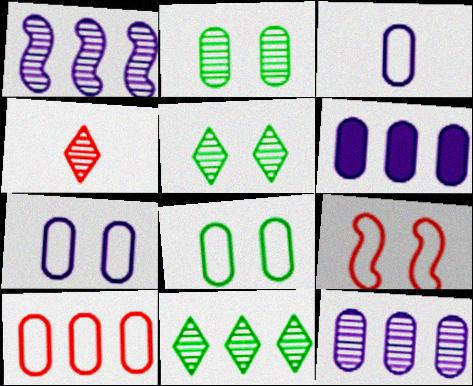[[1, 2, 4], 
[3, 8, 10]]